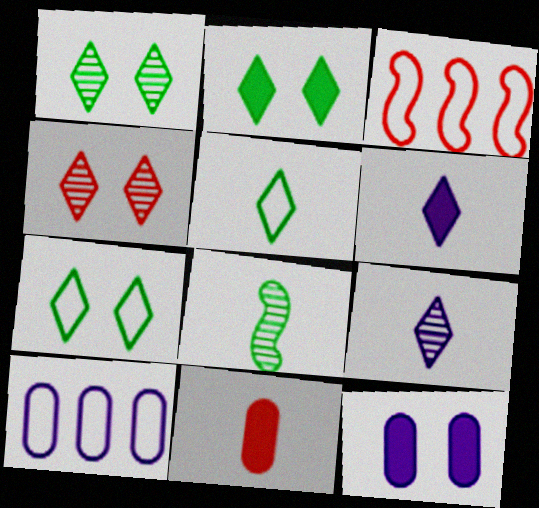[[1, 2, 7], 
[3, 4, 11]]